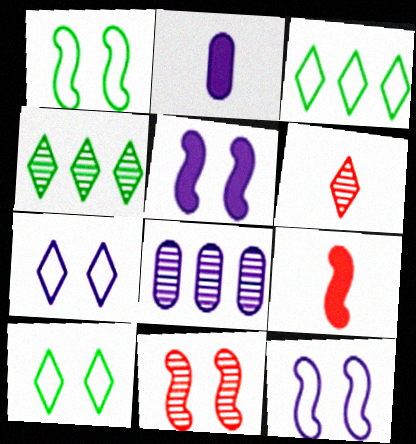[[1, 5, 11], 
[2, 3, 11], 
[8, 9, 10]]